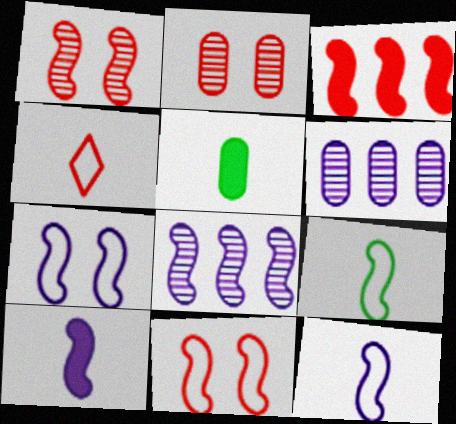[[2, 3, 4], 
[7, 8, 10]]